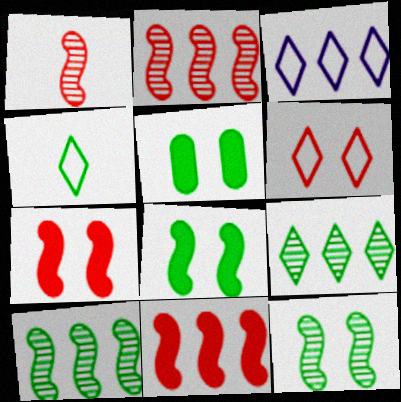[[1, 3, 5], 
[3, 4, 6], 
[4, 5, 10]]